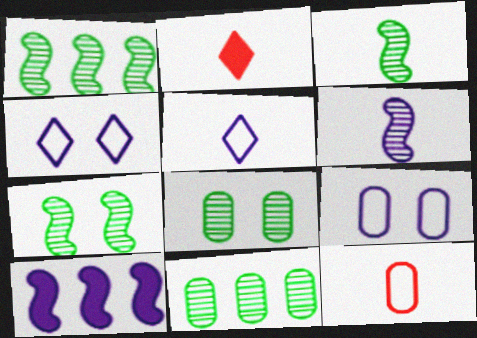[[1, 2, 9], 
[1, 3, 7]]